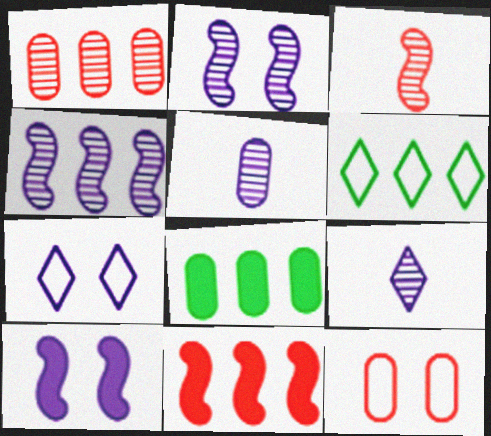[[3, 7, 8], 
[5, 8, 12]]